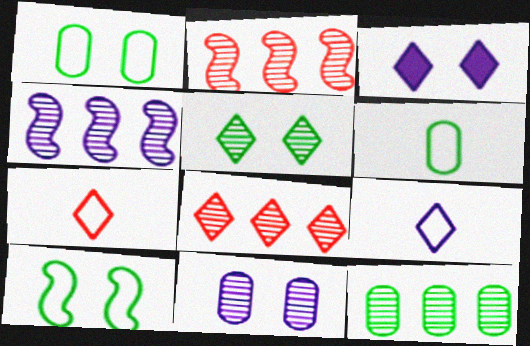[[2, 3, 6], 
[4, 8, 12]]